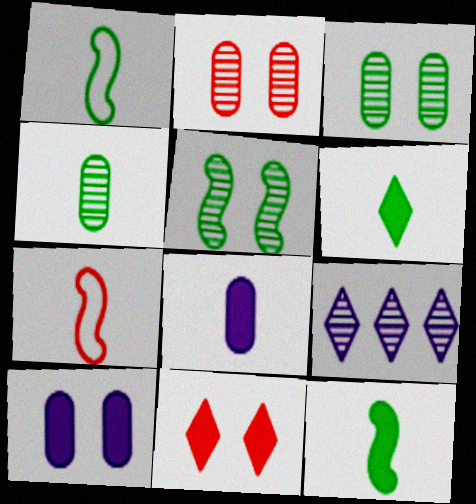[[1, 4, 6]]